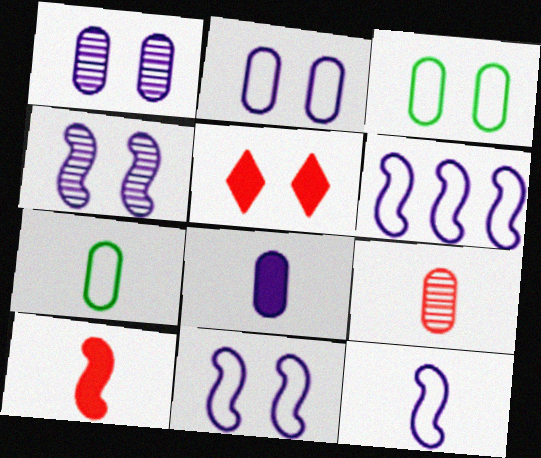[[3, 4, 5], 
[6, 11, 12], 
[7, 8, 9]]